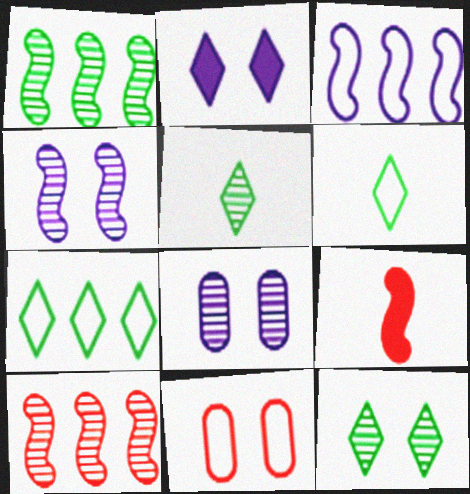[[3, 6, 11], 
[5, 8, 10], 
[7, 8, 9]]